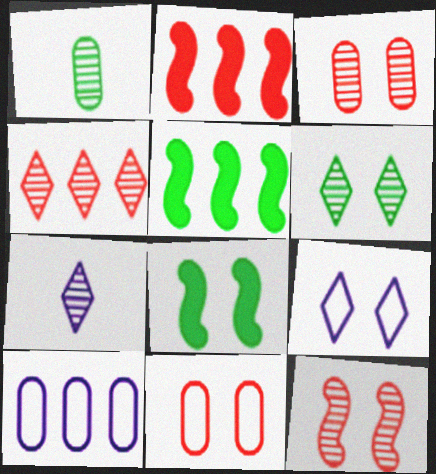[[1, 2, 9], 
[3, 8, 9], 
[4, 5, 10], 
[4, 6, 7], 
[5, 7, 11]]